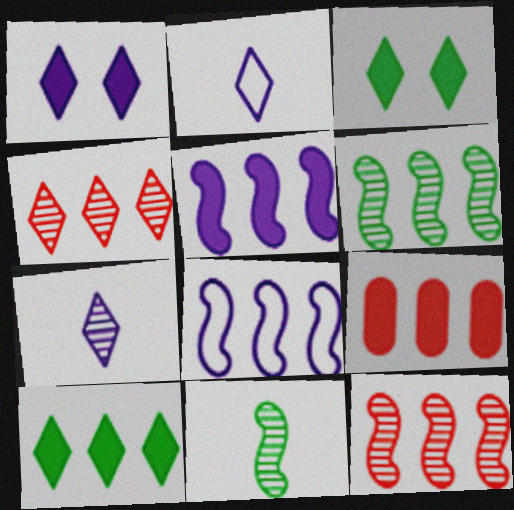[[2, 3, 4], 
[5, 9, 10]]